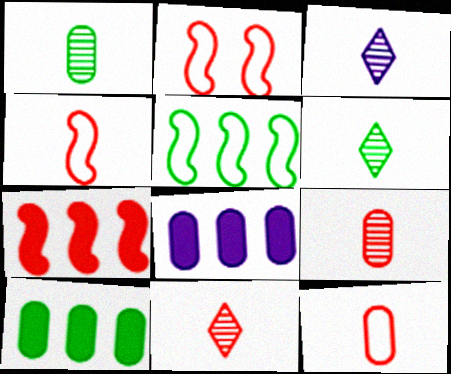[[2, 3, 10], 
[2, 6, 8], 
[3, 6, 11]]